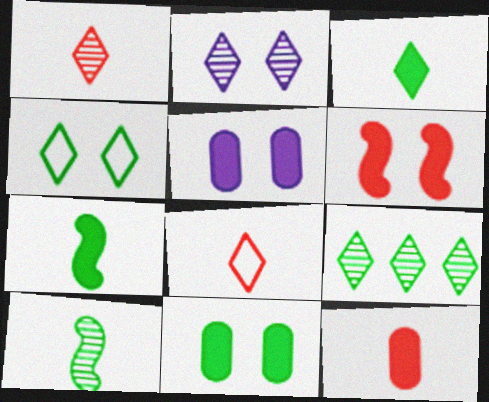[[1, 2, 9], 
[3, 4, 9]]